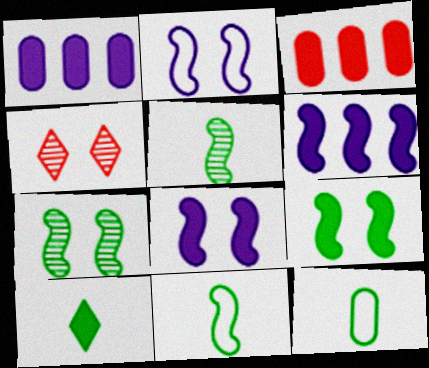[[1, 4, 11], 
[3, 8, 10], 
[4, 6, 12], 
[5, 10, 12]]